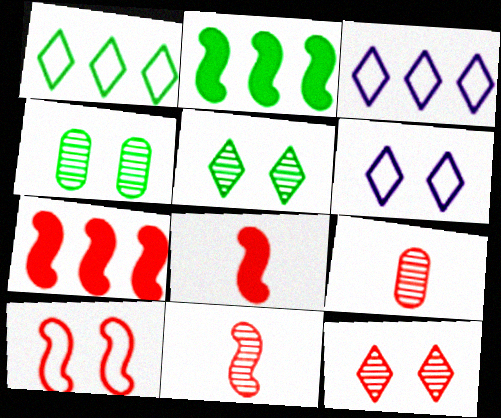[[2, 6, 9], 
[3, 4, 8], 
[7, 10, 11]]